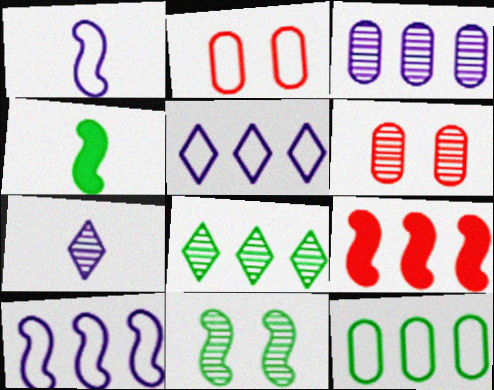[[1, 9, 11], 
[4, 5, 6]]